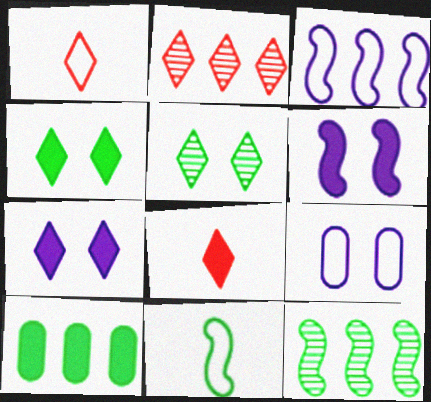[[2, 3, 10], 
[5, 10, 11], 
[6, 8, 10], 
[8, 9, 12]]